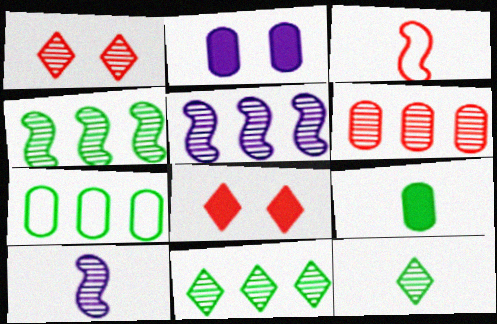[[2, 3, 11], 
[3, 6, 8], 
[5, 6, 11], 
[7, 8, 10]]